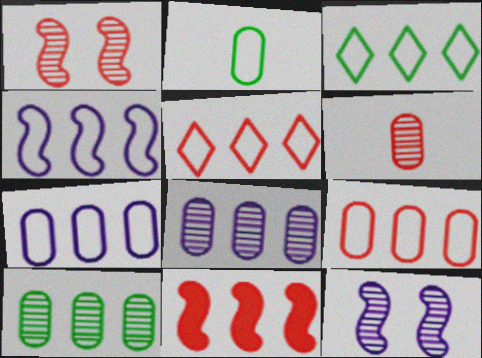[[3, 4, 9], 
[3, 8, 11]]